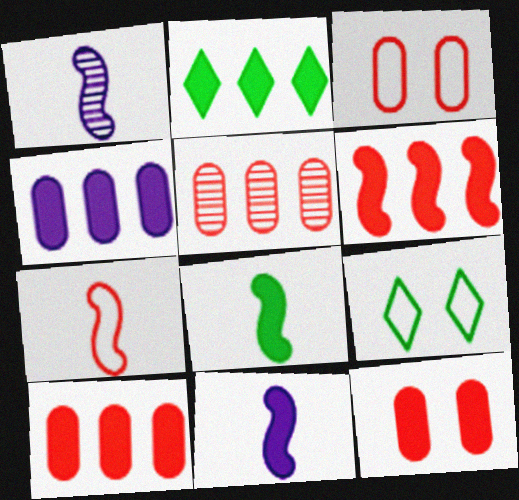[[1, 2, 3], 
[1, 7, 8], 
[1, 9, 10], 
[2, 4, 6], 
[2, 11, 12], 
[5, 9, 11]]